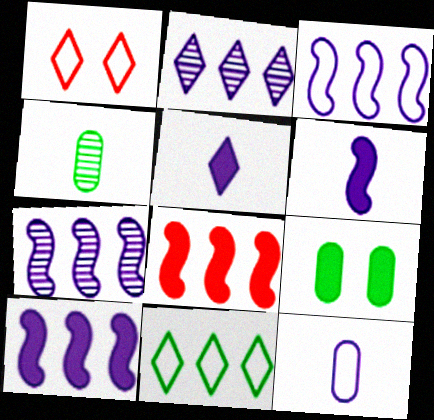[[1, 4, 10], 
[3, 7, 10], 
[5, 8, 9]]